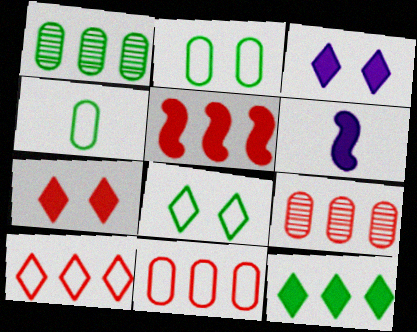[[5, 9, 10], 
[6, 8, 9]]